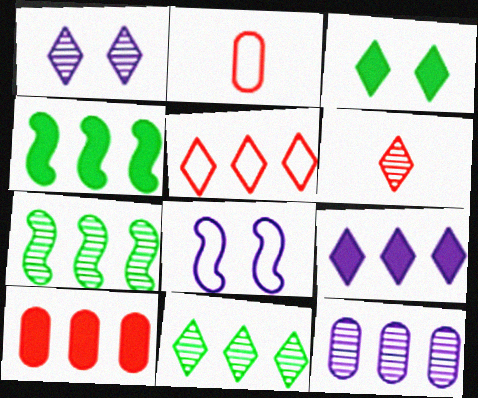[[1, 2, 4], 
[1, 6, 11], 
[4, 5, 12], 
[4, 9, 10], 
[5, 9, 11]]